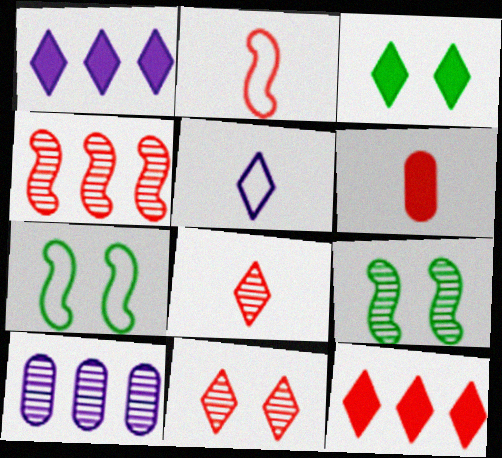[[2, 3, 10], 
[2, 6, 8], 
[8, 9, 10]]